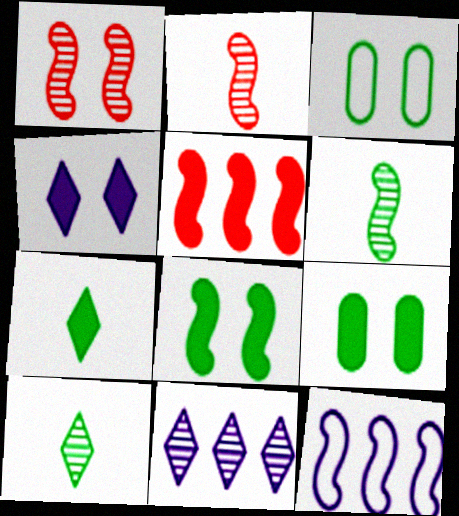[[1, 3, 4], 
[2, 8, 12]]